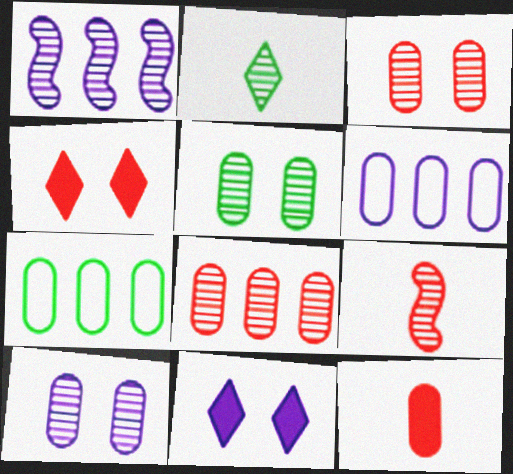[[1, 2, 3], 
[3, 5, 10], 
[5, 6, 12], 
[7, 9, 11], 
[7, 10, 12]]